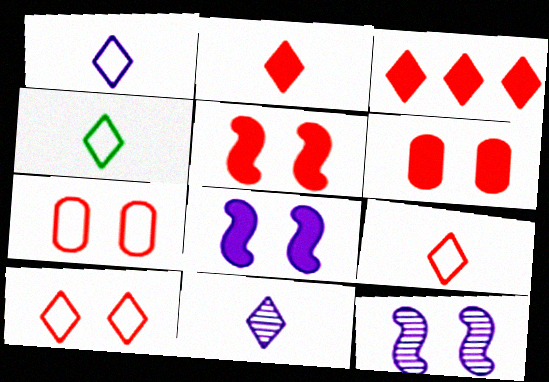[[1, 4, 9], 
[2, 4, 11]]